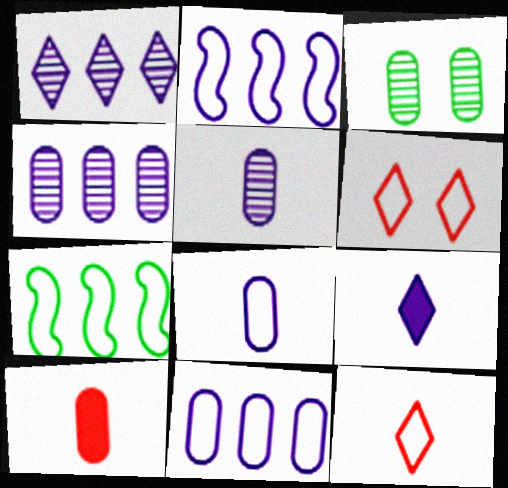[[3, 10, 11], 
[6, 7, 8]]